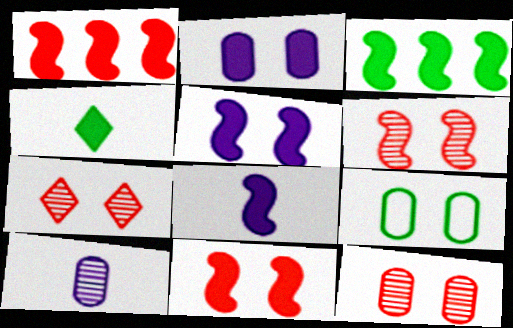[[1, 2, 4], 
[2, 9, 12], 
[3, 8, 11], 
[5, 7, 9], 
[6, 7, 12]]